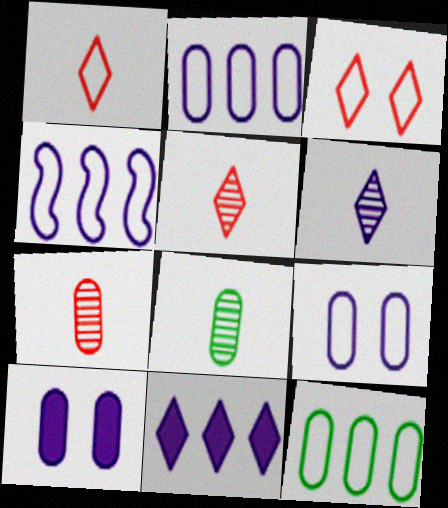[[4, 6, 10], 
[7, 10, 12]]